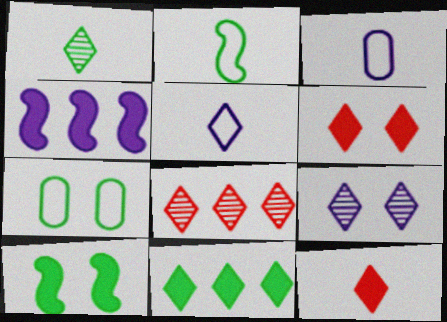[[1, 5, 12], 
[1, 8, 9], 
[3, 4, 9], 
[3, 8, 10]]